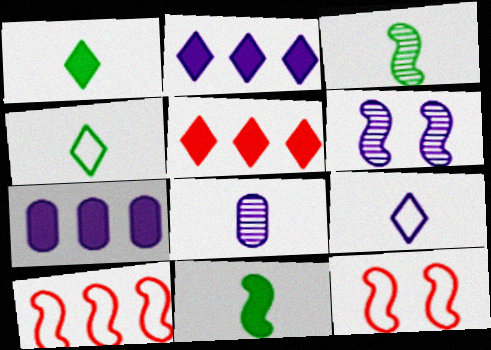[[6, 7, 9], 
[6, 10, 11]]